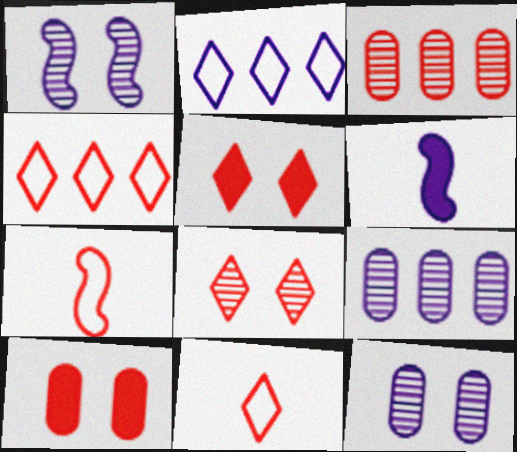[[2, 6, 12], 
[3, 5, 7]]